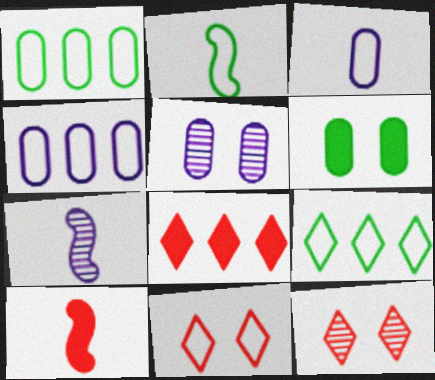[[2, 4, 11], 
[2, 5, 8], 
[2, 7, 10], 
[5, 9, 10]]